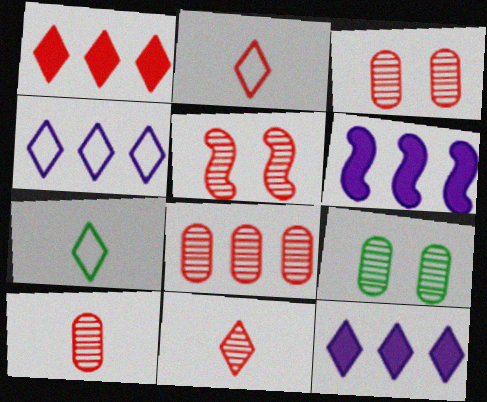[[2, 6, 9], 
[3, 6, 7], 
[3, 8, 10], 
[5, 8, 11]]